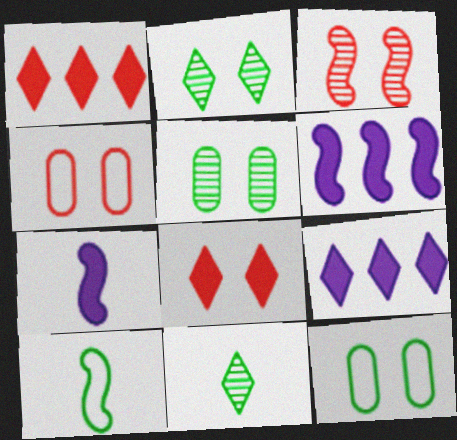[[3, 4, 8], 
[3, 6, 10], 
[4, 6, 11]]